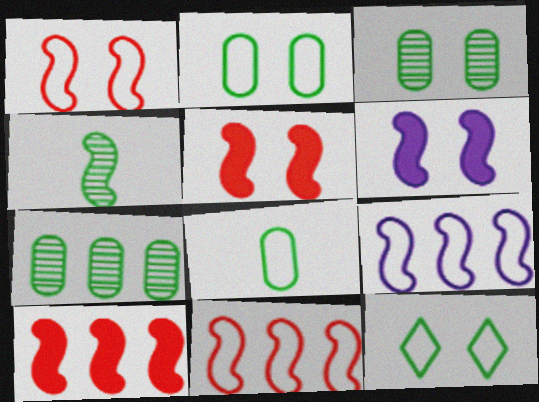[[4, 5, 9], 
[4, 6, 11]]